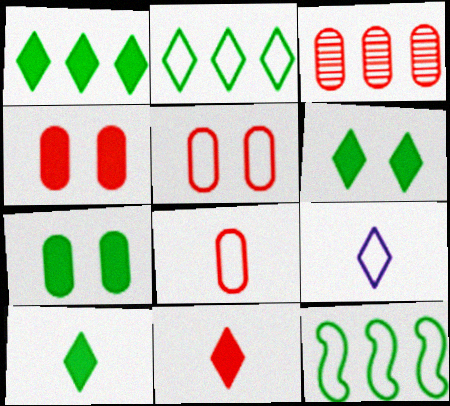[[1, 6, 10], 
[3, 4, 8], 
[5, 9, 12]]